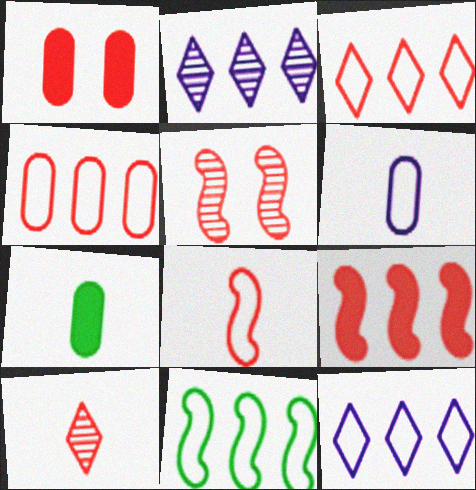[[4, 11, 12], 
[5, 7, 12], 
[5, 8, 9]]